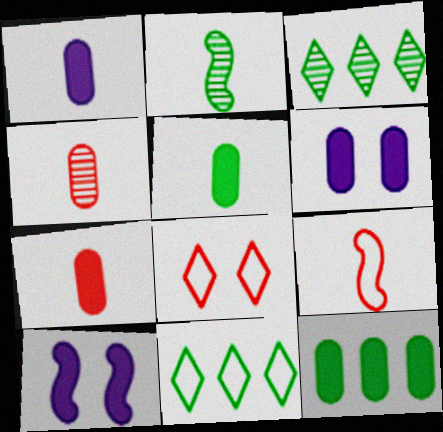[[1, 5, 7], 
[3, 6, 9], 
[4, 10, 11], 
[6, 7, 12]]